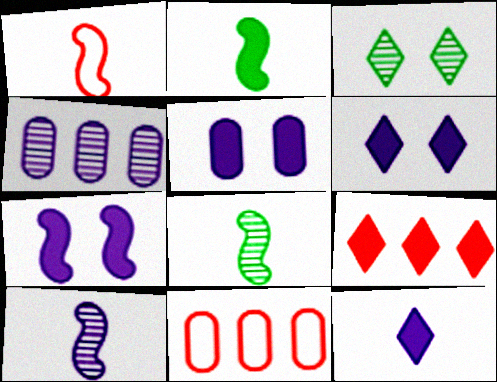[[1, 2, 10], 
[2, 5, 9], 
[5, 6, 7], 
[6, 8, 11]]